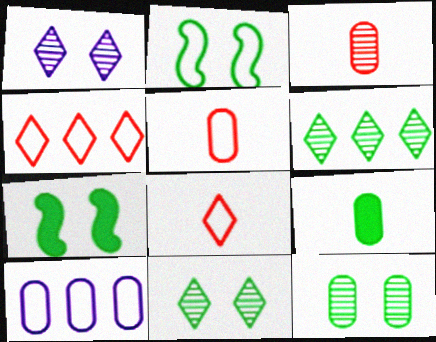[[2, 6, 9], 
[2, 8, 10]]